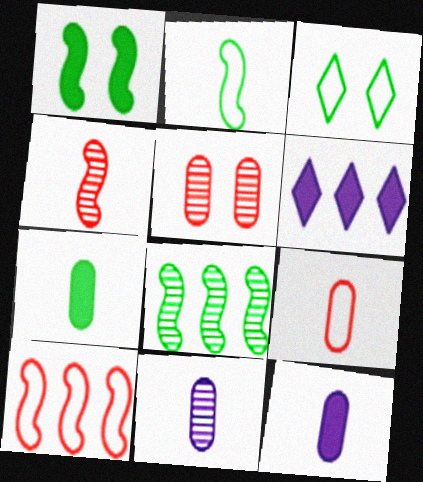[[1, 2, 8], 
[2, 5, 6], 
[3, 7, 8], 
[7, 9, 11]]